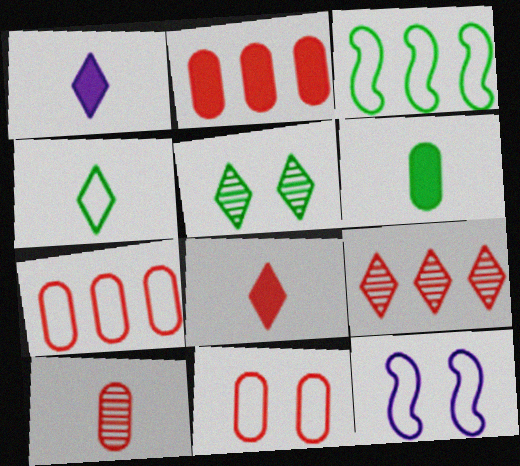[[2, 10, 11], 
[3, 5, 6], 
[4, 7, 12], 
[6, 9, 12]]